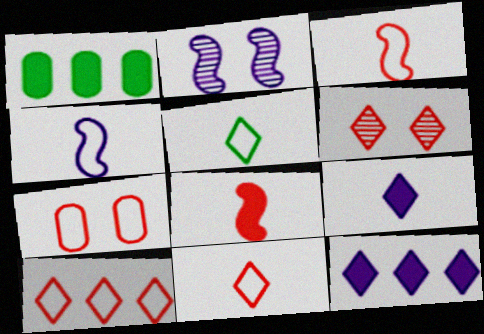[[1, 2, 11], 
[1, 4, 6], 
[3, 7, 10], 
[5, 6, 12]]